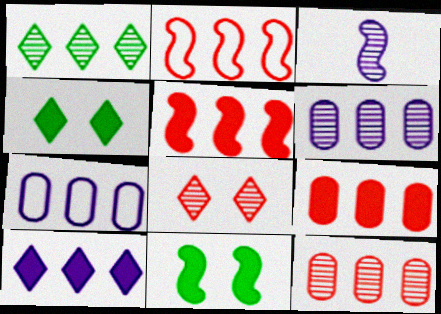[[1, 5, 7], 
[2, 3, 11]]